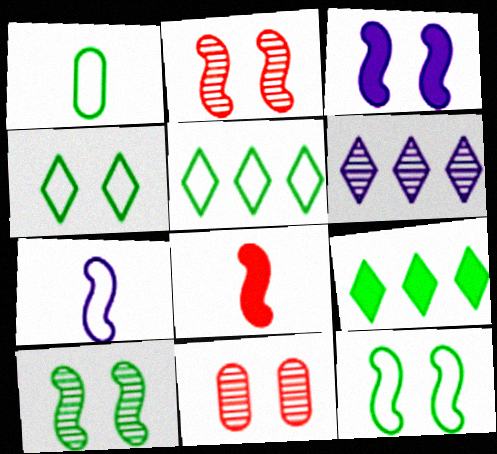[[1, 5, 12], 
[1, 9, 10], 
[2, 3, 12], 
[3, 4, 11], 
[7, 9, 11]]